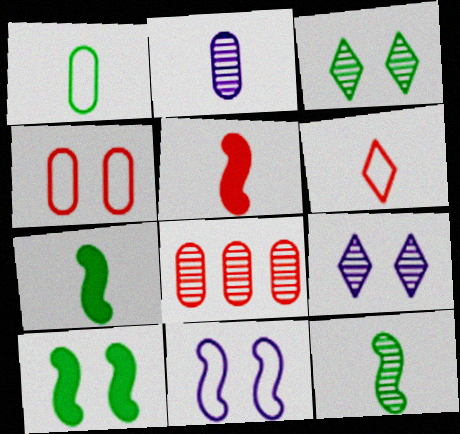[[2, 6, 7], 
[4, 9, 10], 
[8, 9, 12]]